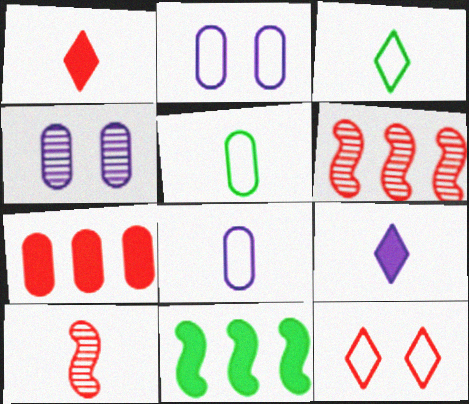[[4, 5, 7], 
[5, 9, 10], 
[7, 10, 12]]